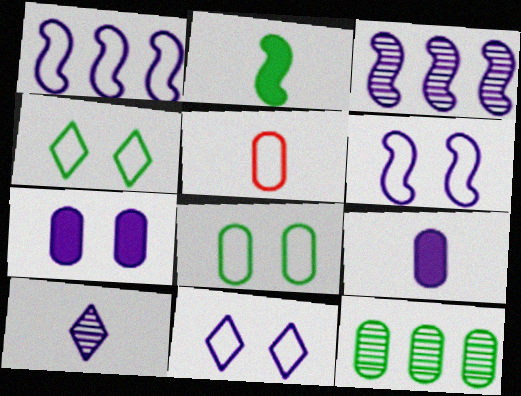[[1, 4, 5], 
[1, 7, 10], 
[2, 4, 12], 
[2, 5, 10], 
[3, 9, 11], 
[5, 7, 12]]